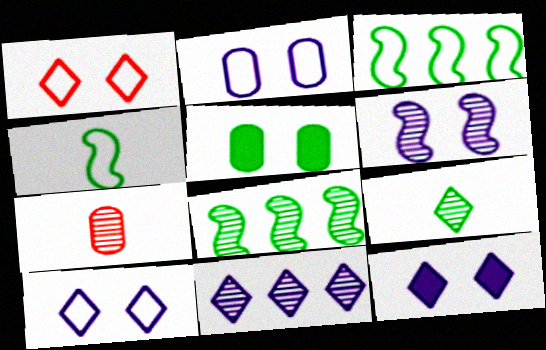[[1, 5, 6], 
[2, 6, 12], 
[3, 5, 9], 
[3, 7, 12]]